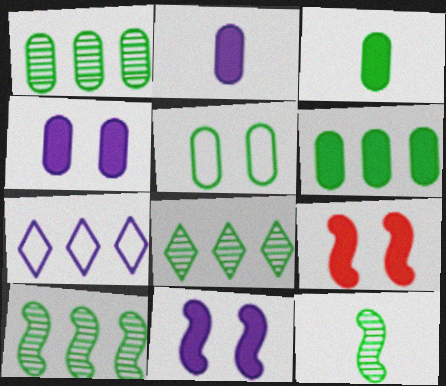[[1, 3, 5], 
[1, 8, 10]]